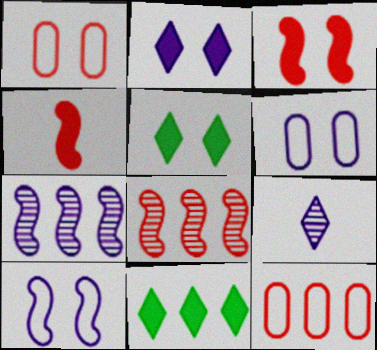[[7, 11, 12]]